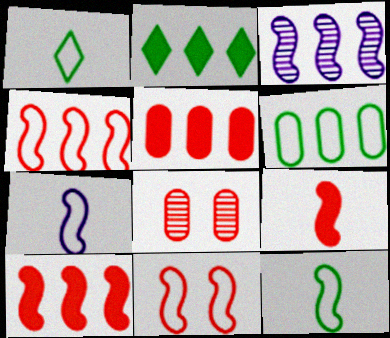[[2, 7, 8]]